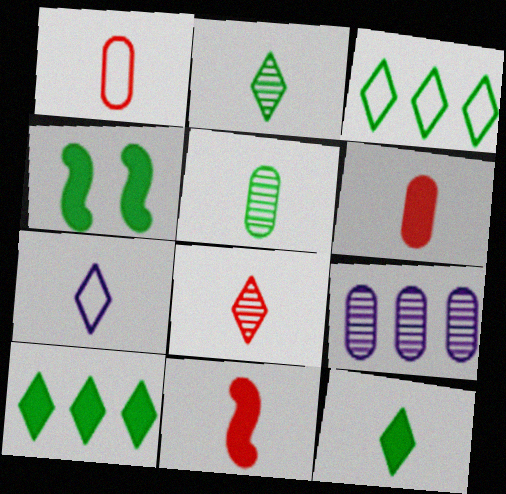[[1, 8, 11], 
[3, 4, 5], 
[5, 7, 11], 
[7, 8, 12]]